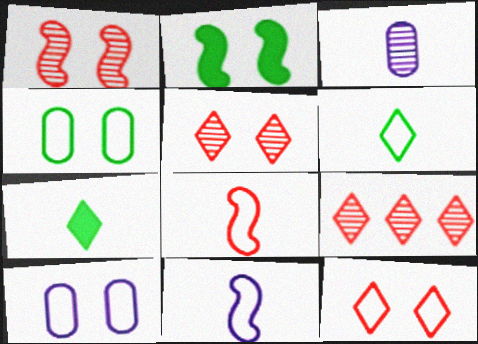[[2, 5, 10], 
[3, 7, 8]]